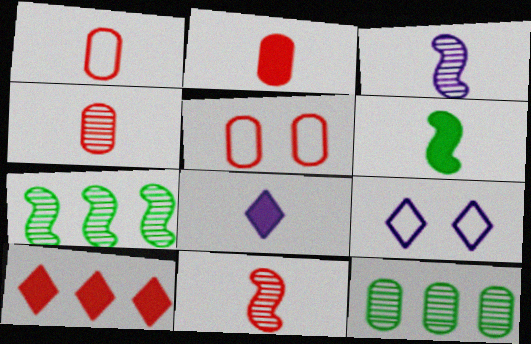[[1, 2, 4], 
[2, 6, 8], 
[2, 7, 9], 
[5, 7, 8], 
[5, 10, 11]]